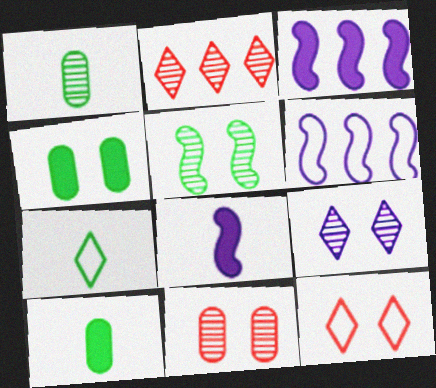[[1, 3, 12], 
[3, 7, 11], 
[5, 9, 11]]